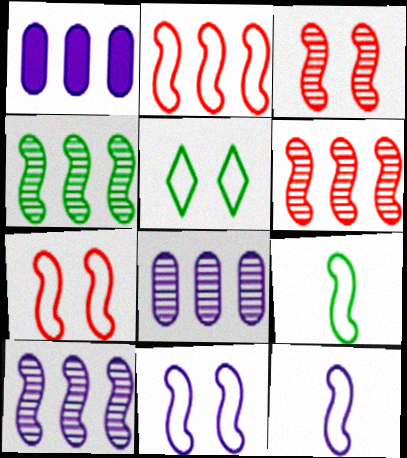[[2, 9, 11], 
[4, 6, 10]]